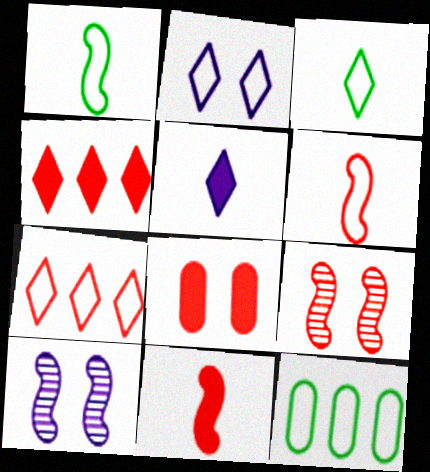[[2, 3, 7], 
[2, 6, 12], 
[4, 8, 11], 
[5, 9, 12]]